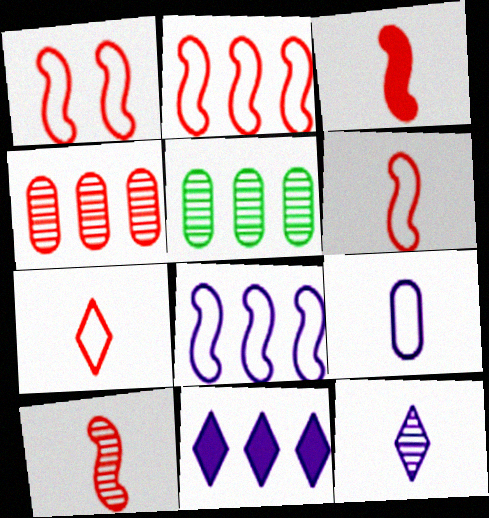[[1, 2, 6], 
[2, 5, 11], 
[3, 6, 10]]